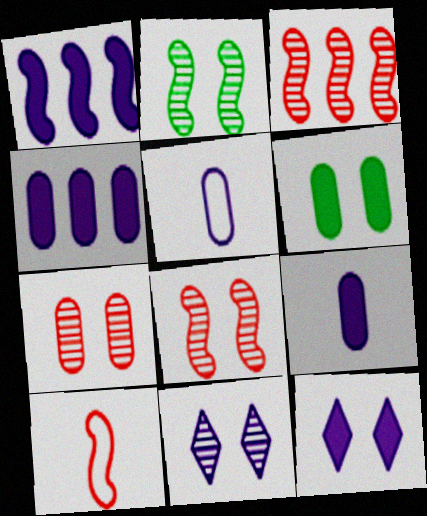[[1, 2, 10], 
[1, 5, 11], 
[1, 9, 12], 
[2, 7, 11]]